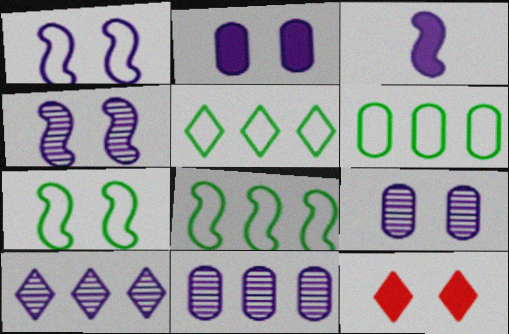[[5, 6, 8], 
[7, 9, 12]]